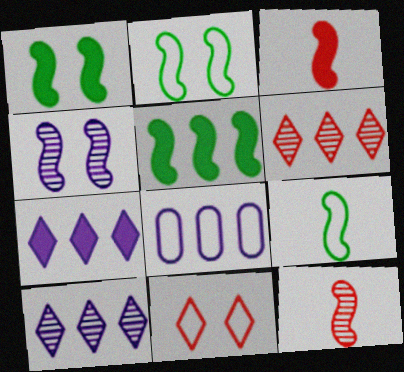[[5, 6, 8], 
[8, 9, 11]]